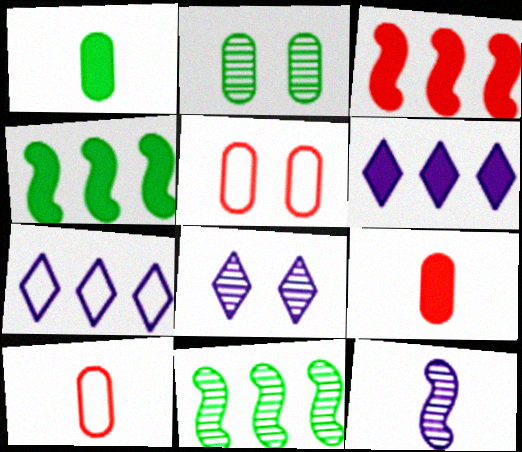[[4, 8, 10]]